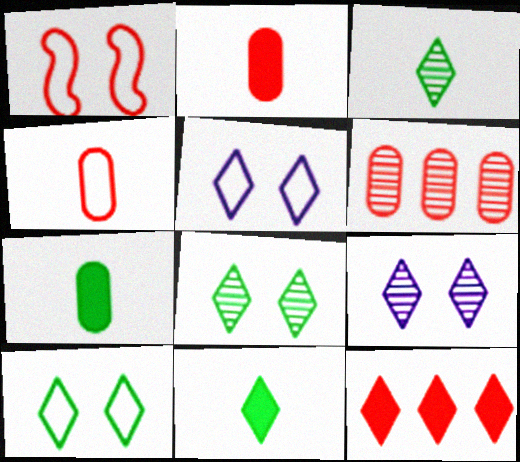[[3, 5, 12]]